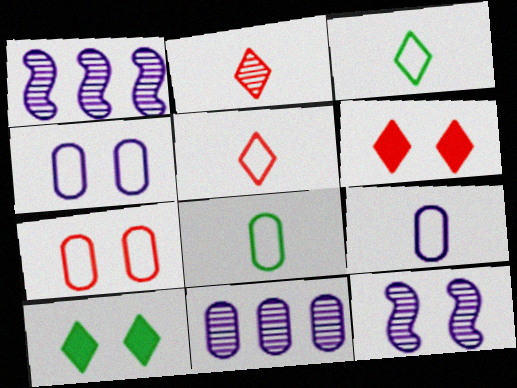[[1, 6, 8], 
[7, 10, 12]]